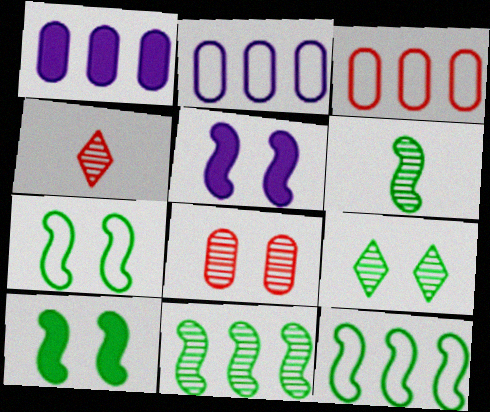[[1, 4, 7], 
[2, 4, 10], 
[6, 10, 12]]